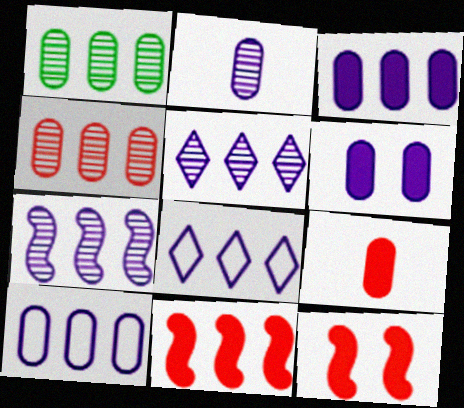[[1, 8, 11], 
[2, 6, 10], 
[3, 7, 8]]